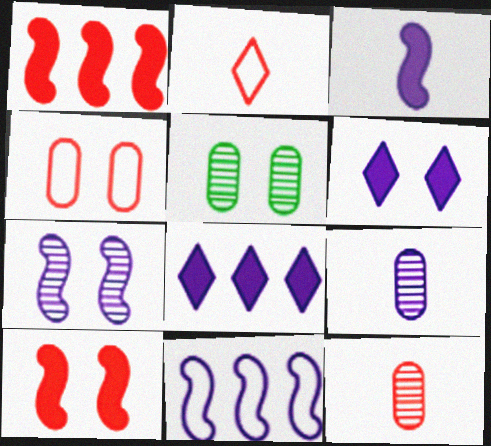[[3, 7, 11], 
[6, 9, 11]]